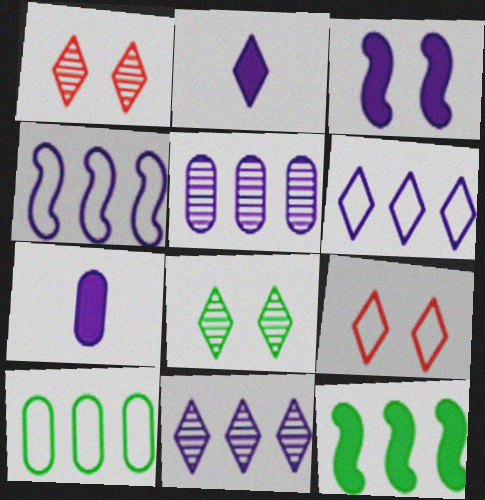[]